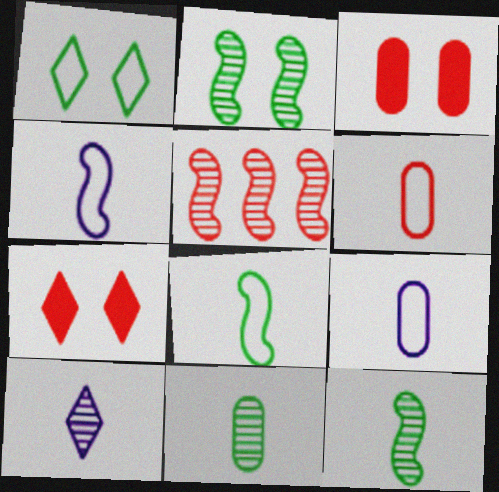[[5, 6, 7]]